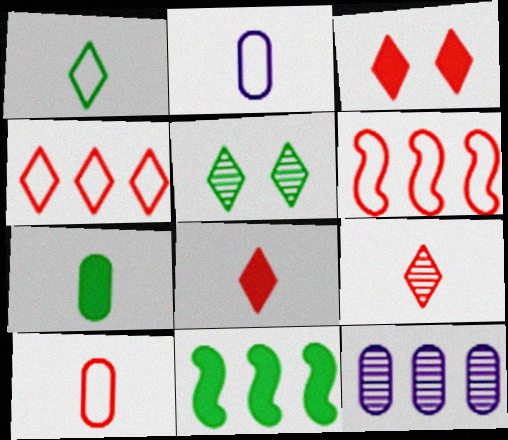[[3, 4, 9], 
[4, 11, 12]]